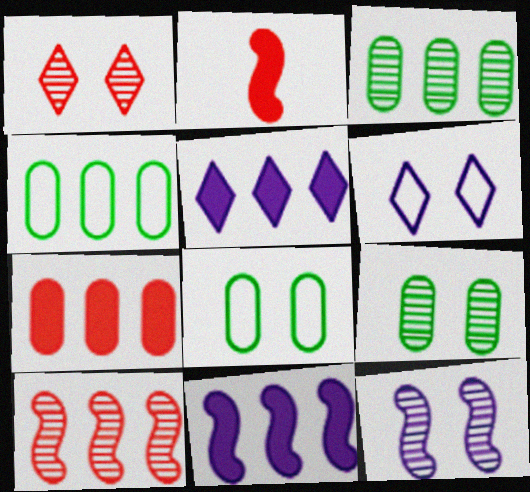[[1, 9, 12], 
[2, 3, 6], 
[4, 5, 10]]